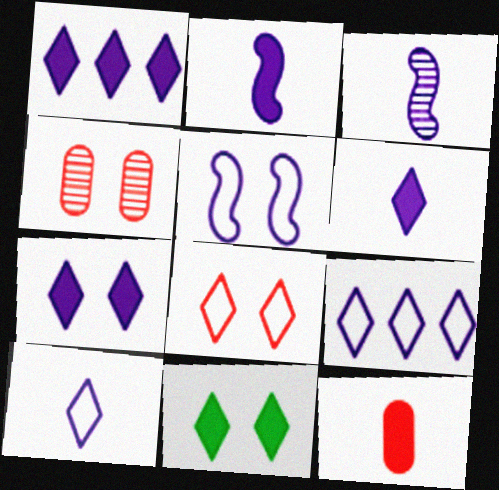[[1, 6, 7], 
[4, 5, 11]]